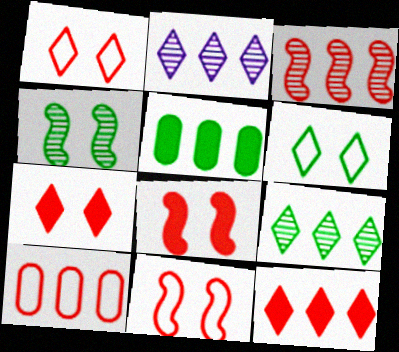[[3, 10, 12]]